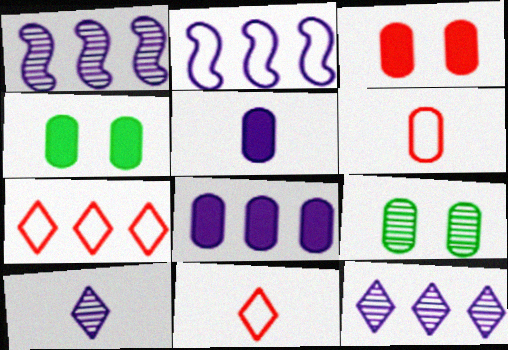[[1, 4, 11], 
[2, 8, 12], 
[6, 8, 9]]